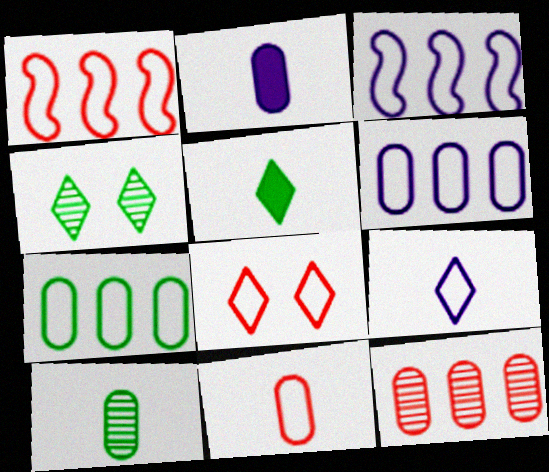[[1, 2, 4], 
[1, 8, 11], 
[2, 10, 11]]